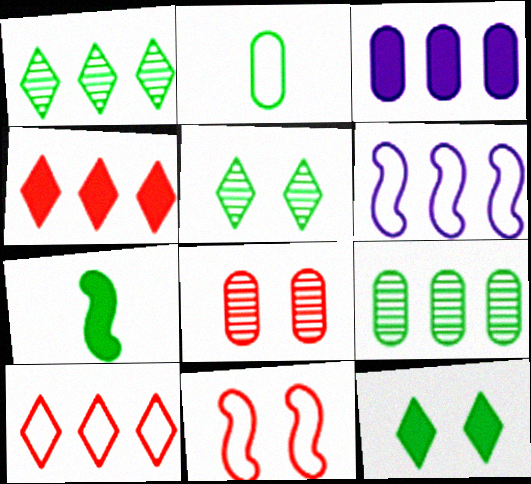[[2, 3, 8], 
[4, 6, 9]]